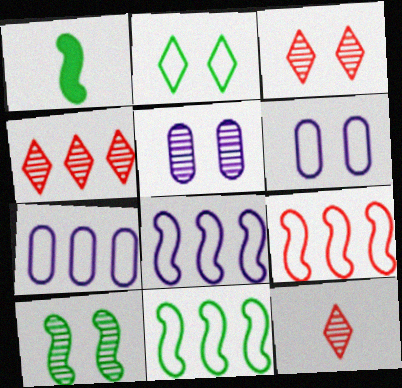[[1, 3, 7], 
[1, 4, 6], 
[1, 10, 11], 
[3, 4, 12], 
[3, 5, 10], 
[8, 9, 11]]